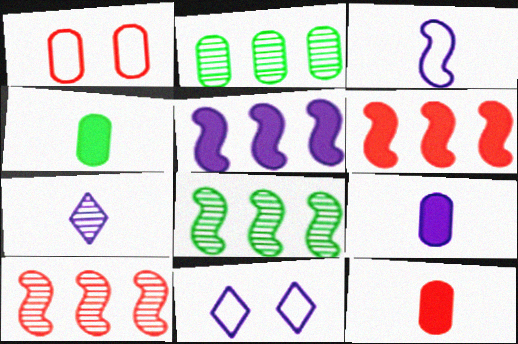[[1, 2, 9], 
[3, 7, 9], 
[4, 9, 12], 
[4, 10, 11], 
[8, 11, 12]]